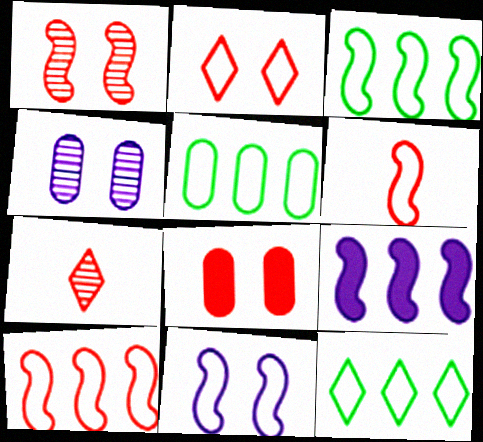[[1, 2, 8], 
[3, 5, 12], 
[3, 6, 11], 
[7, 8, 10]]